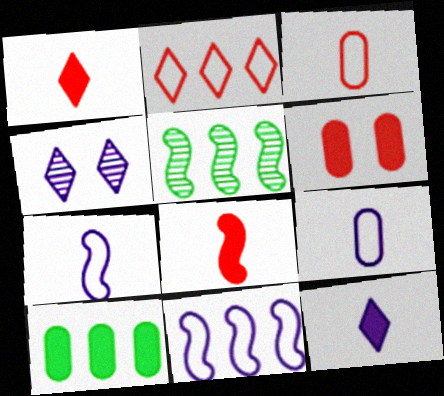[]